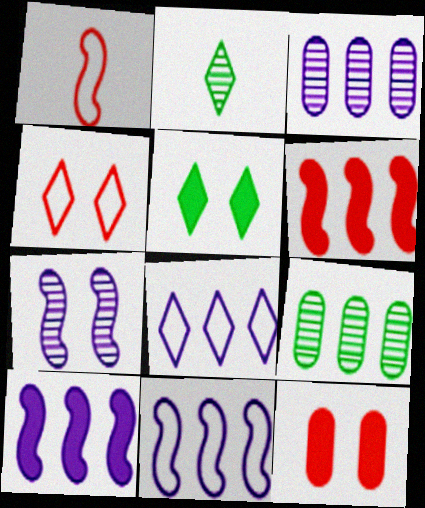[[1, 3, 5], 
[2, 11, 12], 
[3, 8, 10], 
[6, 8, 9]]